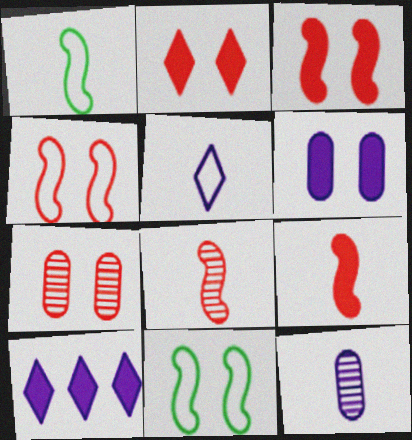[[1, 7, 10], 
[2, 4, 7]]